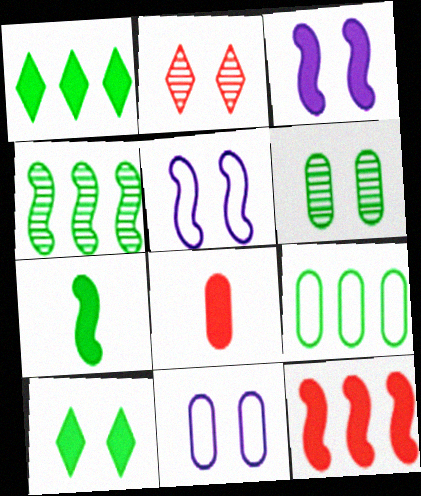[[1, 3, 8], 
[1, 4, 9], 
[3, 7, 12]]